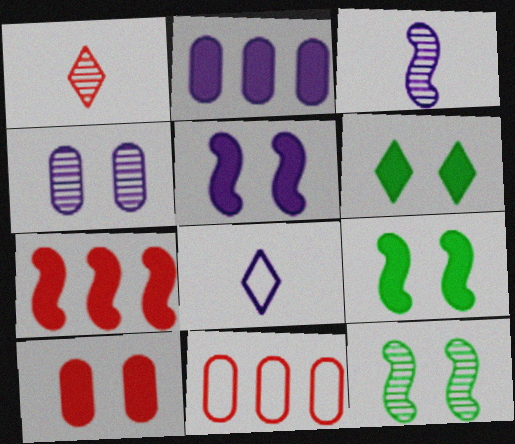[[3, 6, 11], 
[5, 6, 10]]